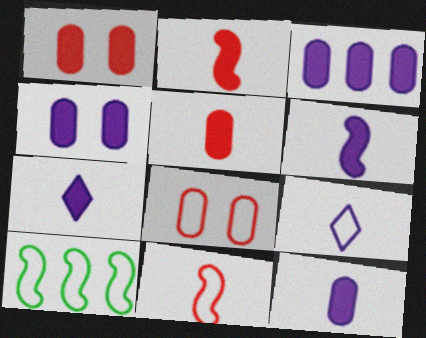[[3, 4, 12], 
[6, 7, 12], 
[8, 9, 10]]